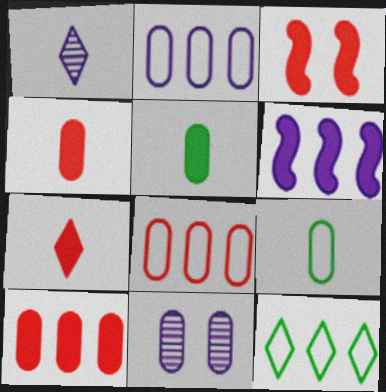[[3, 7, 10], 
[5, 8, 11], 
[9, 10, 11]]